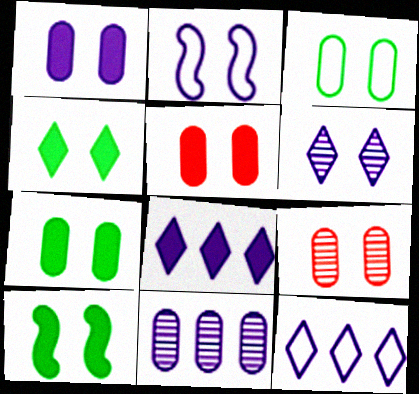[[1, 2, 6], 
[1, 3, 9], 
[1, 5, 7], 
[2, 4, 9], 
[4, 7, 10]]